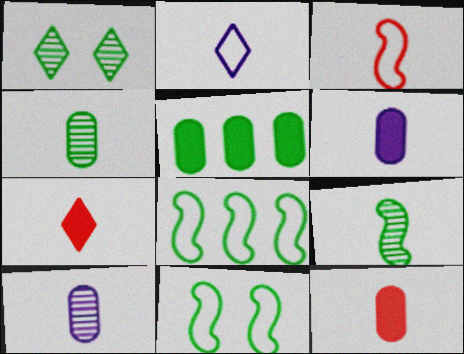[[2, 9, 12]]